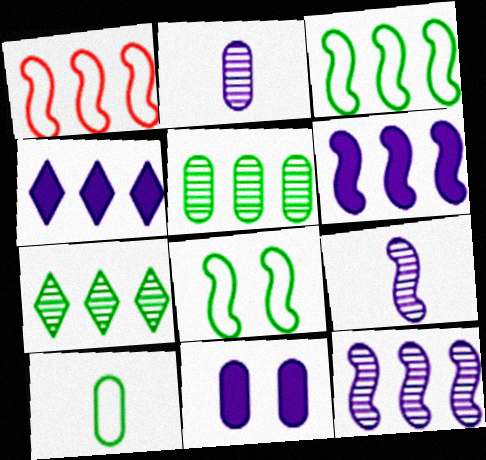[[1, 4, 5]]